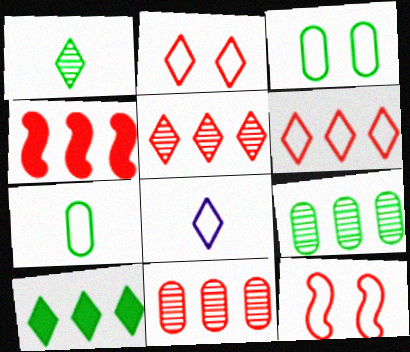[[4, 6, 11]]